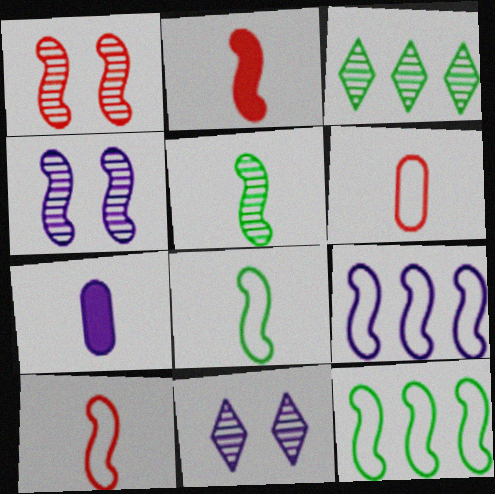[[2, 4, 12], 
[7, 9, 11]]